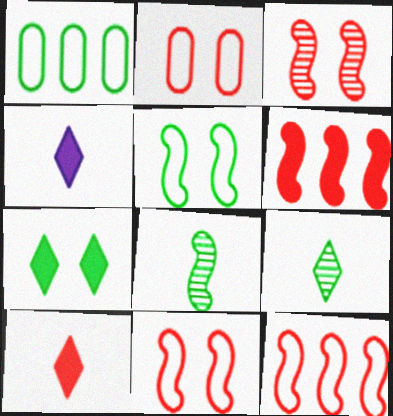[[1, 3, 4], 
[1, 7, 8]]